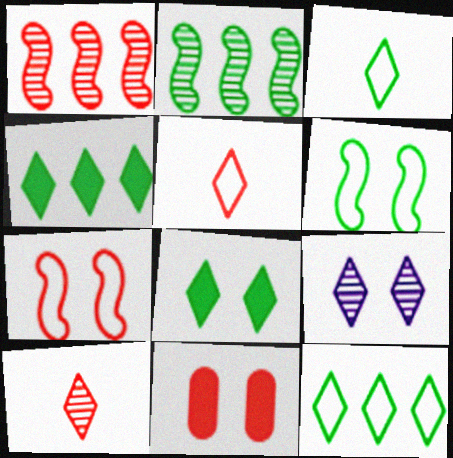[[1, 5, 11], 
[4, 5, 9], 
[6, 9, 11]]